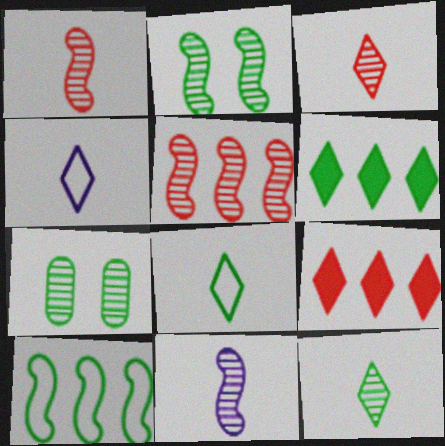[[2, 5, 11]]